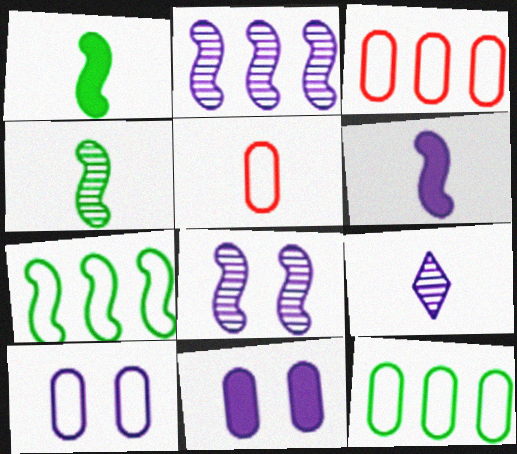[[1, 5, 9], 
[5, 10, 12]]